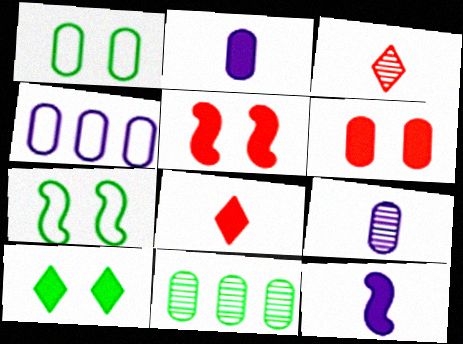[]